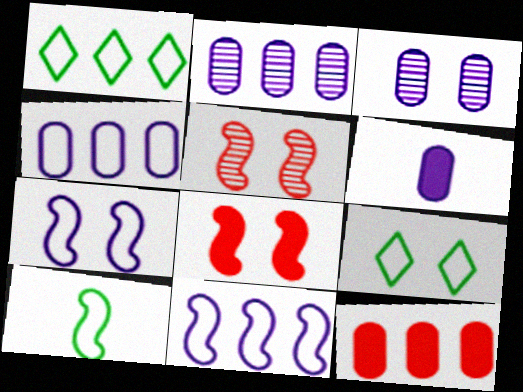[[1, 5, 6], 
[3, 4, 6], 
[3, 8, 9]]